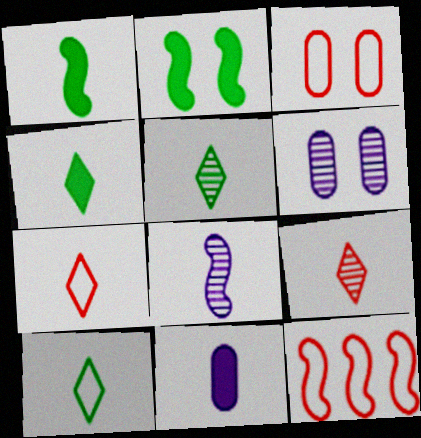[[2, 8, 12], 
[3, 7, 12], 
[4, 5, 10], 
[4, 6, 12]]